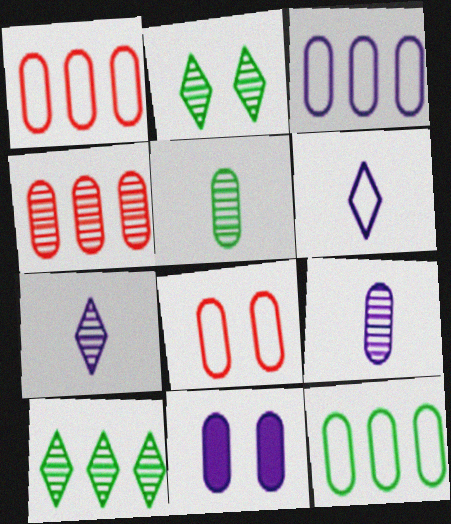[[1, 3, 12], 
[1, 5, 11], 
[3, 9, 11]]